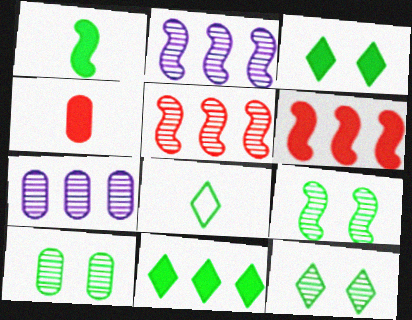[[8, 11, 12], 
[9, 10, 12]]